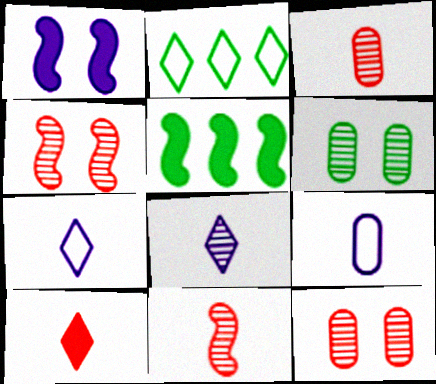[[1, 2, 3], 
[5, 7, 12]]